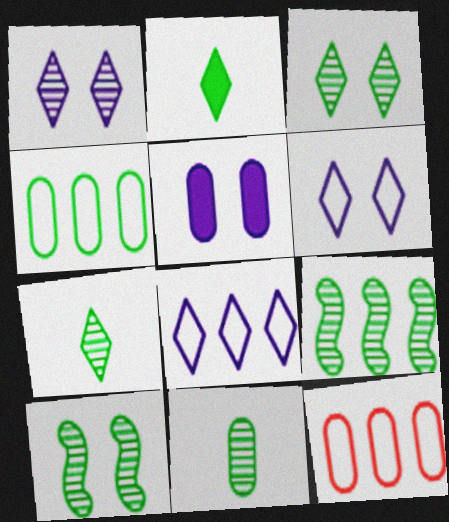[[2, 4, 10], 
[3, 9, 11], 
[5, 11, 12]]